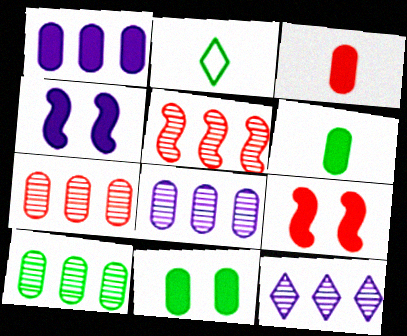[[1, 3, 11], 
[2, 4, 7], 
[2, 8, 9], 
[5, 10, 12], 
[7, 8, 10]]